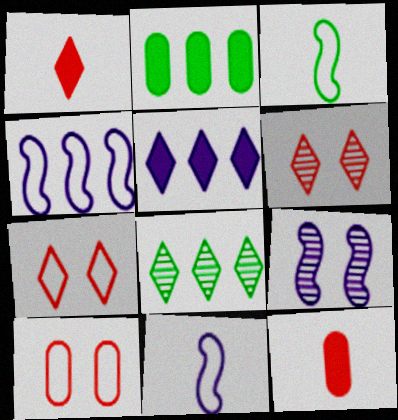[[2, 6, 11]]